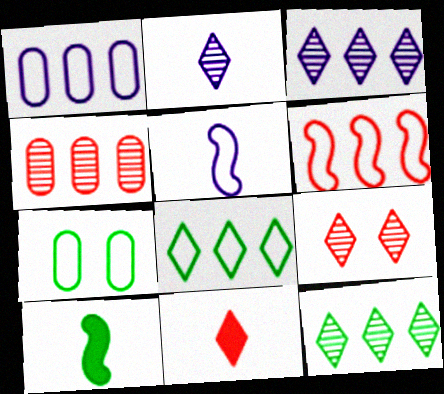[[1, 6, 8], 
[1, 9, 10], 
[2, 9, 12], 
[7, 10, 12]]